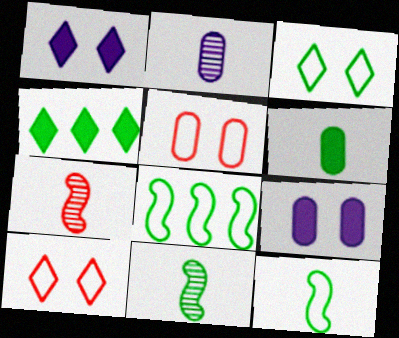[]